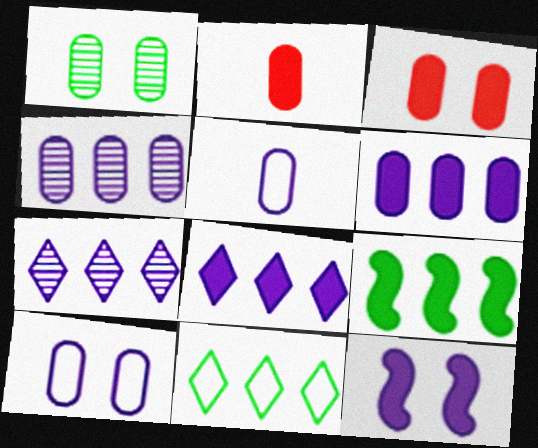[[1, 3, 10], 
[5, 7, 12]]